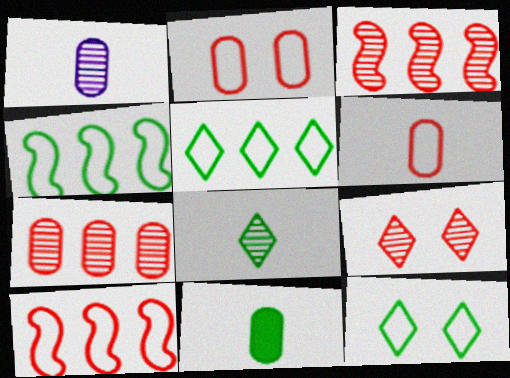[[1, 6, 11]]